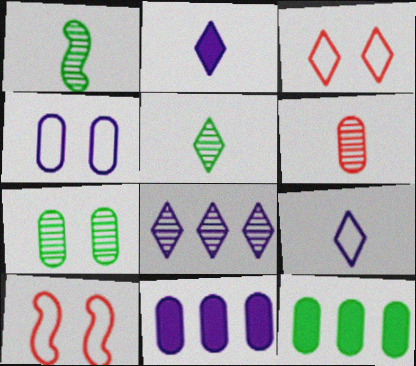[[1, 3, 11], 
[4, 6, 12], 
[5, 10, 11]]